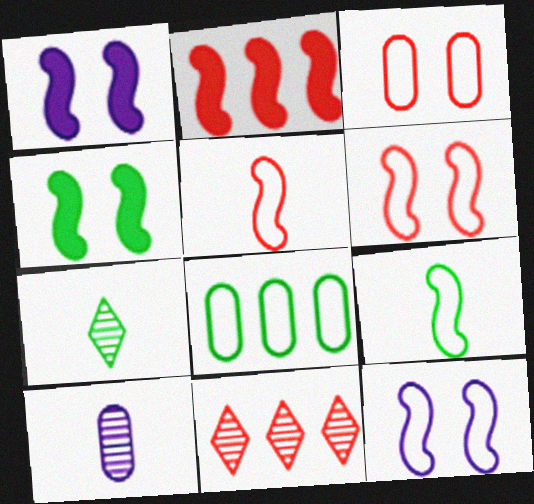[[4, 7, 8]]